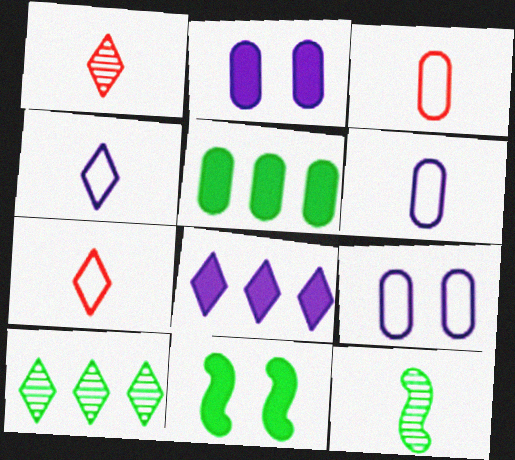[]